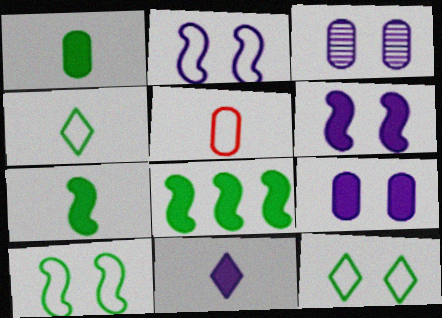[]